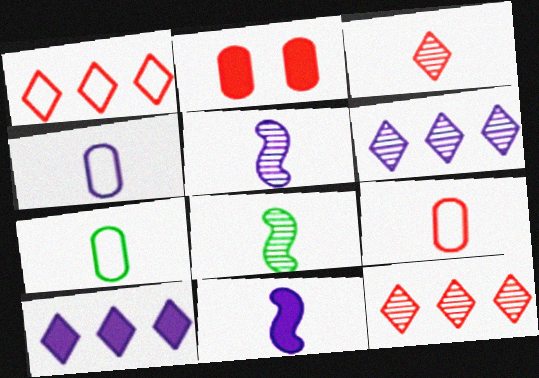[[3, 7, 11], 
[4, 7, 9]]